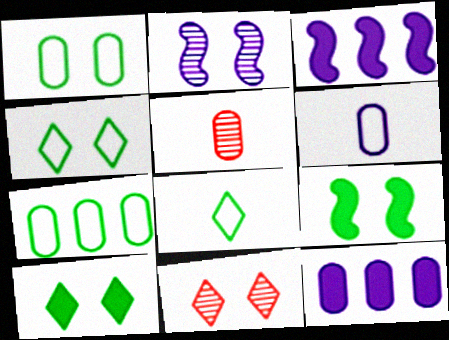[[1, 5, 12], 
[3, 4, 5]]